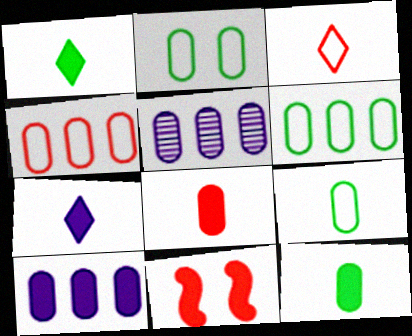[[1, 10, 11], 
[2, 5, 8], 
[2, 6, 9]]